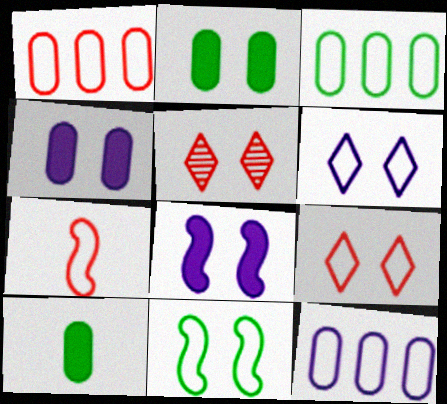[[1, 3, 12], 
[1, 7, 9], 
[3, 6, 7], 
[4, 5, 11]]